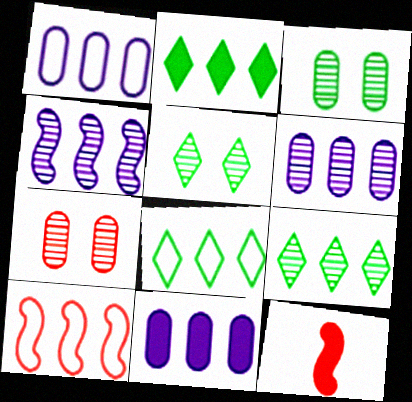[[1, 5, 12], 
[1, 6, 11], 
[1, 8, 10], 
[2, 6, 10], 
[2, 8, 9], 
[9, 10, 11]]